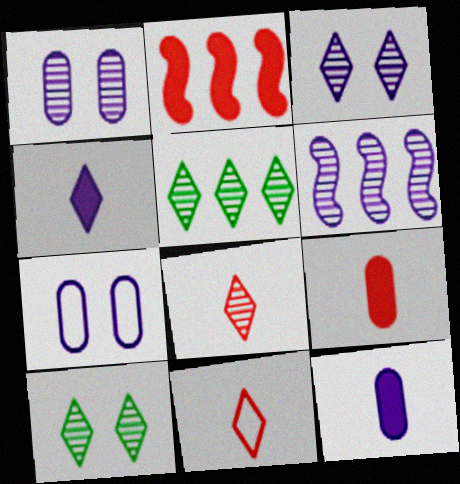[[3, 5, 8], 
[4, 6, 7]]